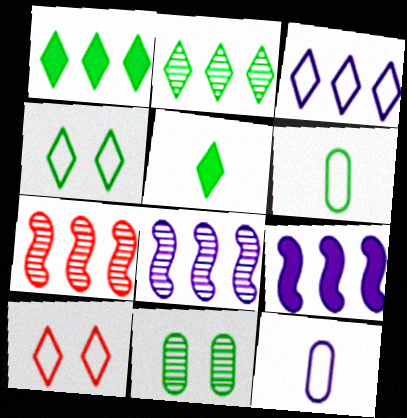[[2, 4, 5]]